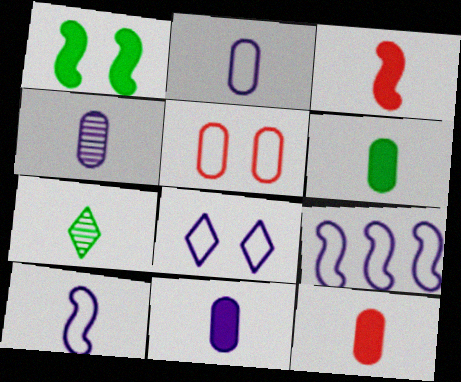[[2, 3, 7], 
[2, 4, 11], 
[2, 8, 9], 
[6, 11, 12], 
[7, 10, 12]]